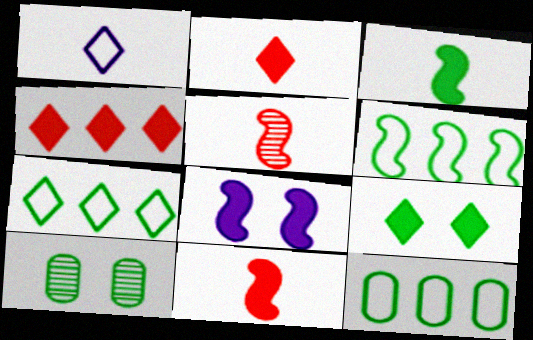[[3, 7, 10], 
[5, 6, 8], 
[6, 7, 12]]